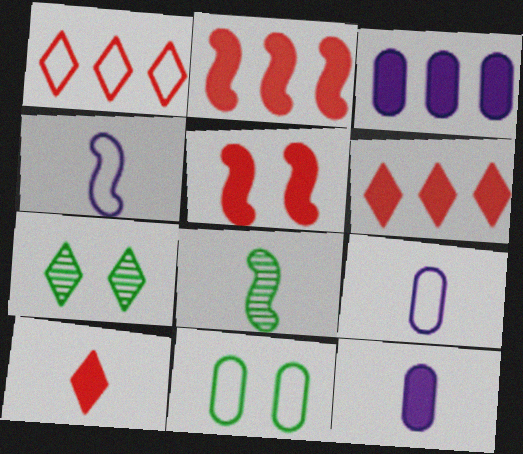[[1, 4, 11], 
[2, 7, 9], 
[8, 9, 10]]